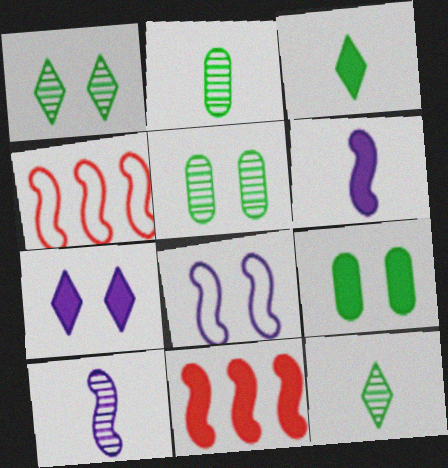[[2, 4, 7]]